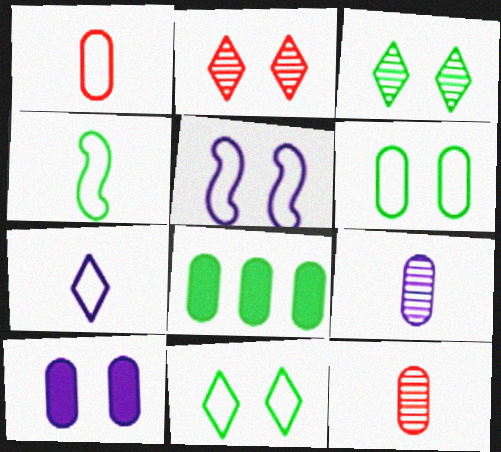[[1, 4, 7], 
[3, 4, 8]]